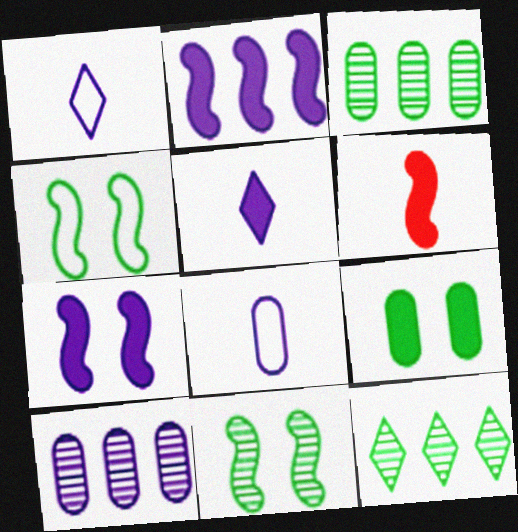[[1, 7, 10]]